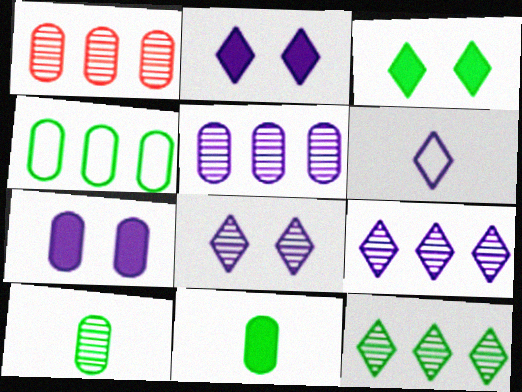[[2, 6, 9]]